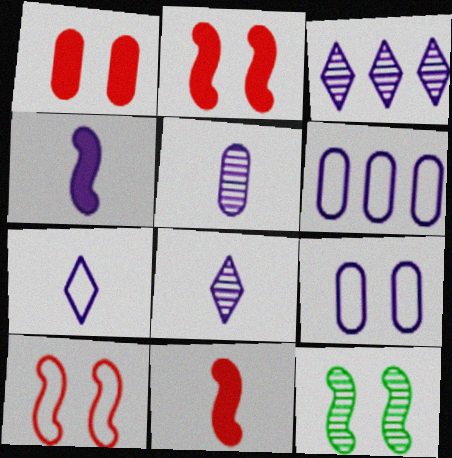[[3, 4, 9], 
[4, 5, 7]]